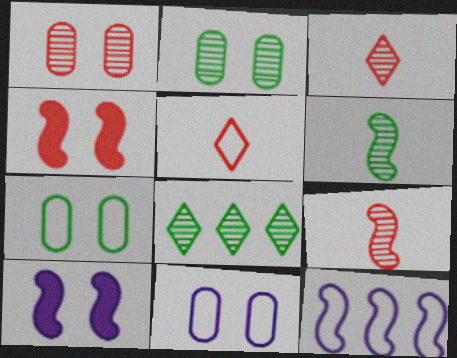[[2, 6, 8], 
[4, 6, 12], 
[5, 7, 12]]